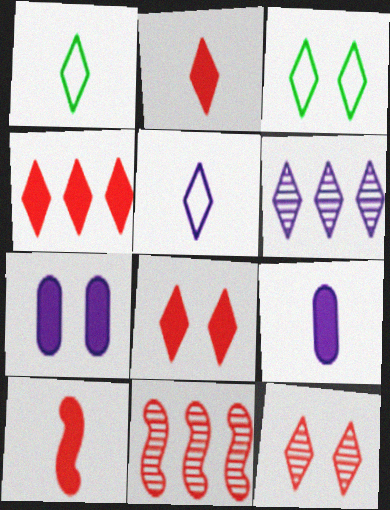[[1, 6, 8], 
[1, 7, 11], 
[2, 3, 6], 
[2, 4, 8], 
[3, 9, 11]]